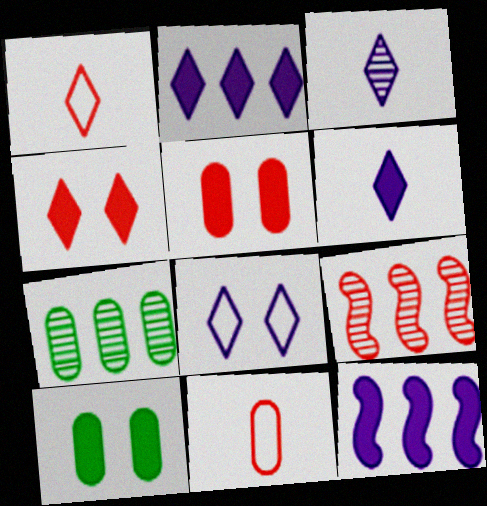[[1, 5, 9], 
[2, 3, 8], 
[4, 9, 11]]